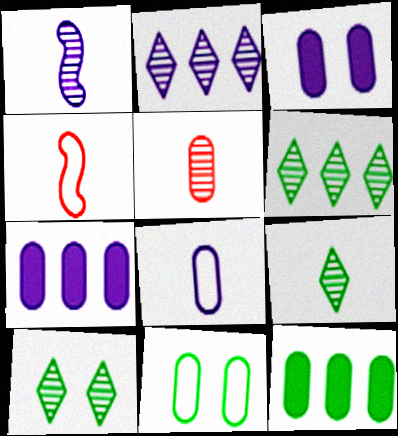[[1, 5, 9], 
[3, 4, 6], 
[4, 7, 10], 
[5, 7, 11], 
[6, 9, 10]]